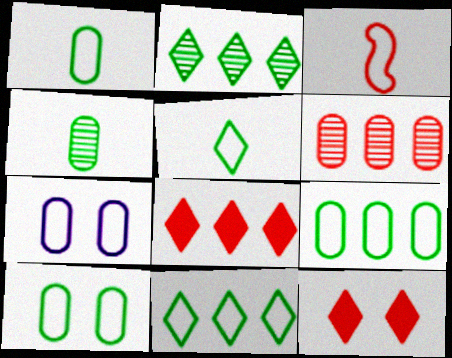[[1, 9, 10], 
[3, 6, 12], 
[3, 7, 11]]